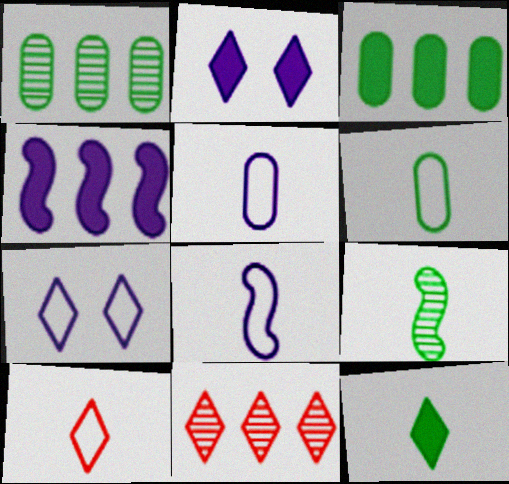[[6, 8, 10], 
[6, 9, 12], 
[7, 11, 12]]